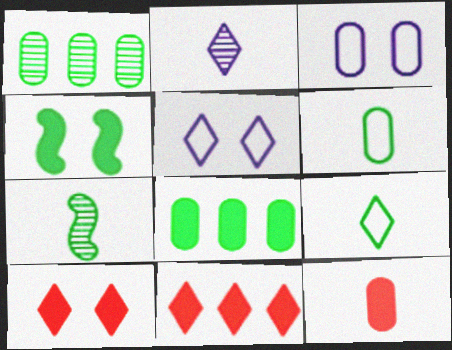[[1, 3, 12], 
[1, 4, 9], 
[3, 7, 11]]